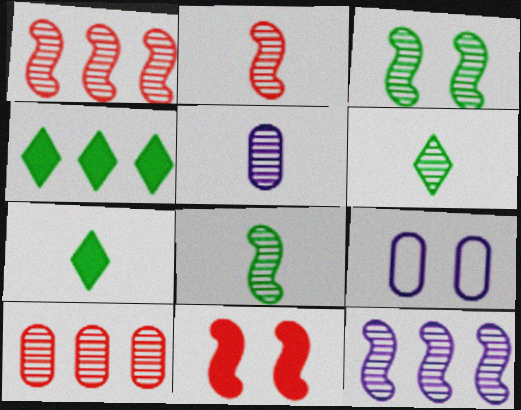[[1, 7, 9], 
[2, 3, 12], 
[2, 4, 9], 
[2, 5, 6]]